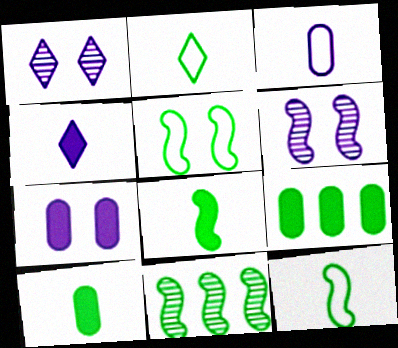[[5, 8, 11]]